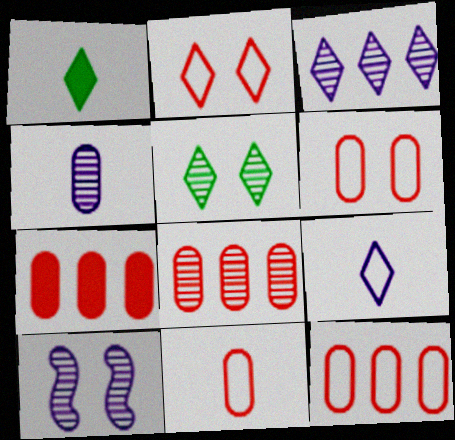[[1, 2, 3], 
[1, 10, 12], 
[3, 4, 10], 
[6, 11, 12], 
[7, 8, 12]]